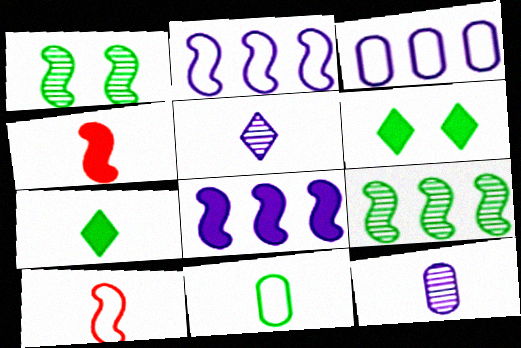[[1, 2, 4], 
[1, 8, 10], 
[4, 5, 11], 
[6, 9, 11], 
[7, 10, 12]]